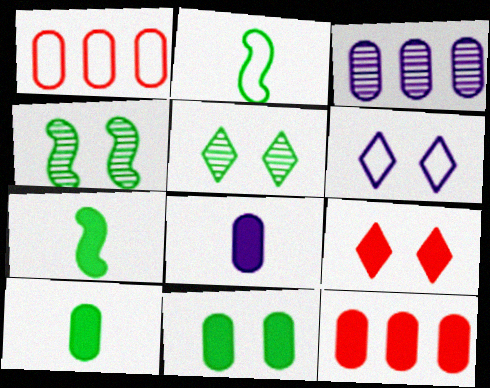[[1, 2, 6], 
[2, 3, 9], 
[5, 6, 9], 
[8, 11, 12]]